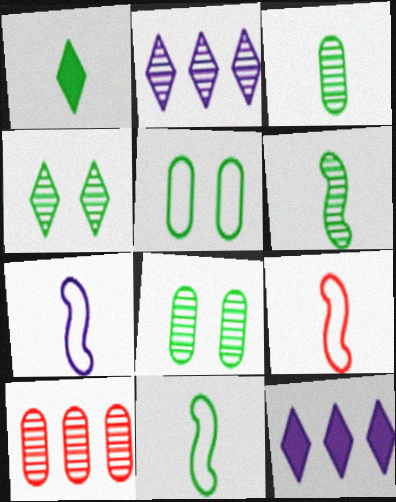[[1, 3, 11], 
[7, 9, 11], 
[8, 9, 12]]